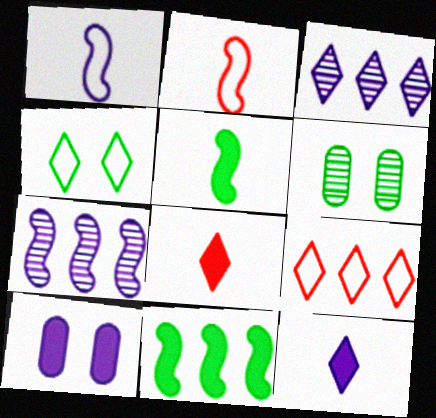[[1, 3, 10], 
[3, 4, 8], 
[8, 10, 11]]